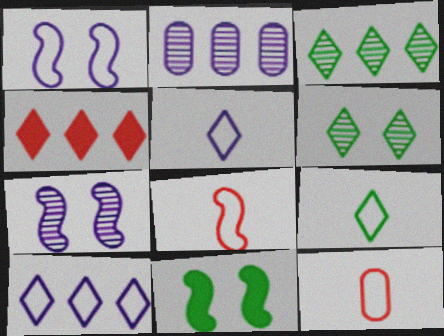[[3, 4, 10], 
[4, 5, 6]]